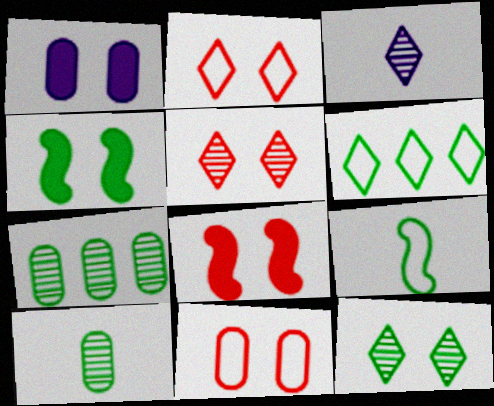[[4, 6, 10], 
[5, 8, 11]]